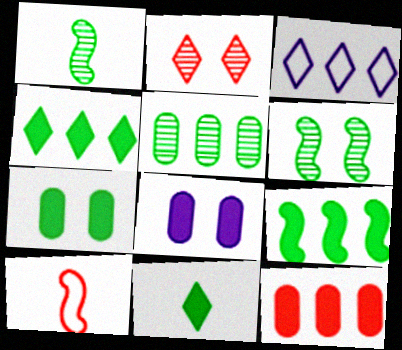[[2, 3, 11], 
[2, 10, 12], 
[7, 9, 11]]